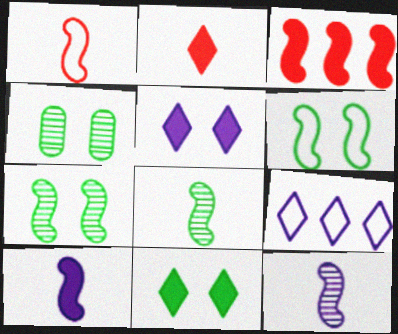[[1, 8, 10], 
[3, 6, 12], 
[4, 6, 11]]